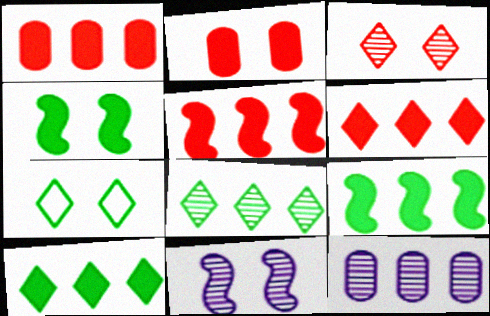[[1, 5, 6], 
[2, 7, 11]]